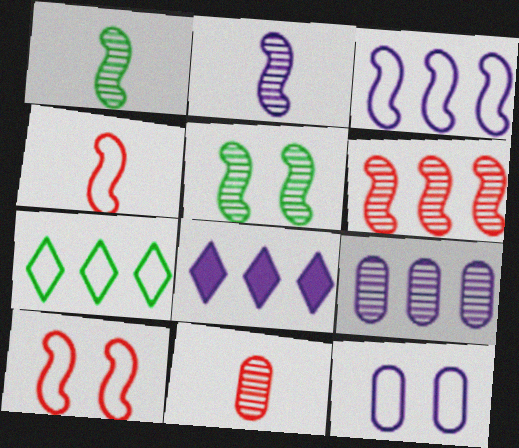[[2, 5, 6], 
[2, 8, 12], 
[3, 8, 9], 
[4, 7, 12]]